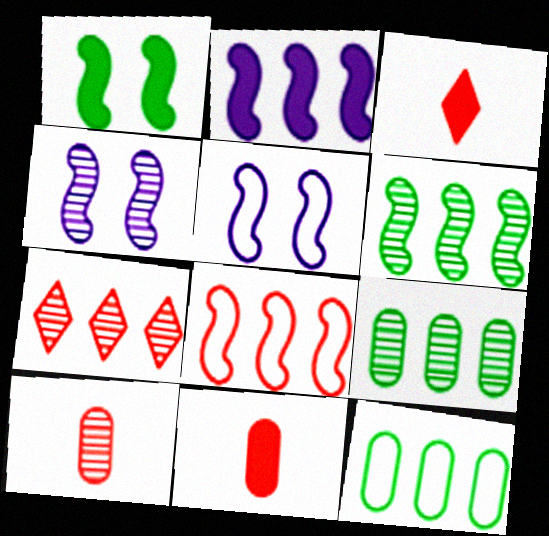[[2, 6, 8], 
[2, 7, 12], 
[3, 4, 12], 
[3, 5, 9]]